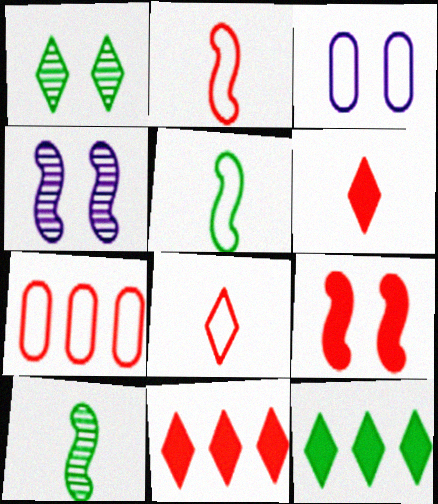[[1, 3, 9], 
[3, 10, 11]]